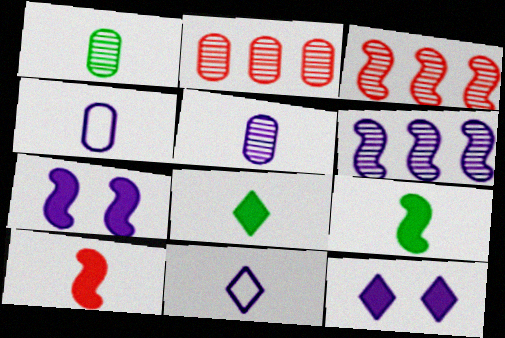[[1, 10, 11], 
[4, 6, 12]]